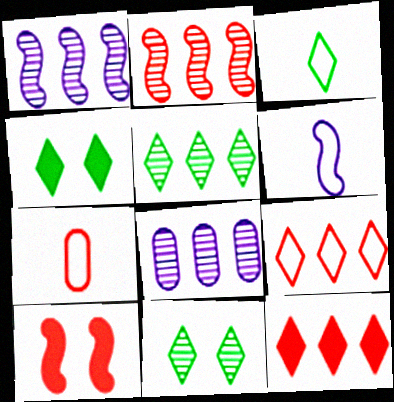[[1, 4, 7], 
[2, 5, 8], 
[3, 4, 5], 
[3, 6, 7], 
[3, 8, 10]]